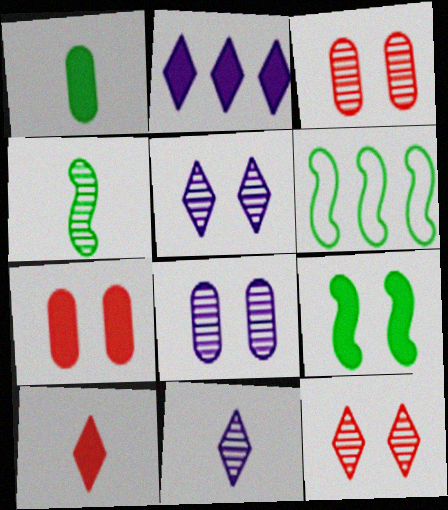[[4, 6, 9], 
[6, 7, 11], 
[6, 8, 10]]